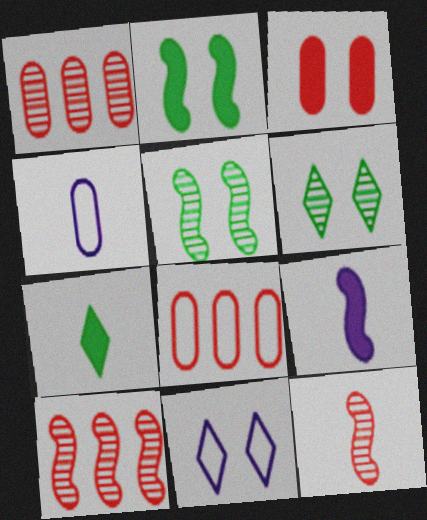[[3, 5, 11], 
[4, 7, 12], 
[6, 8, 9]]